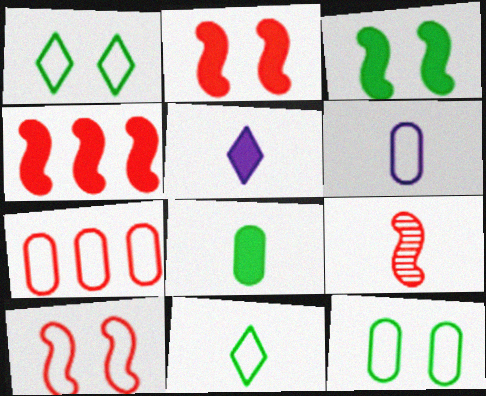[[4, 9, 10], 
[6, 7, 12]]